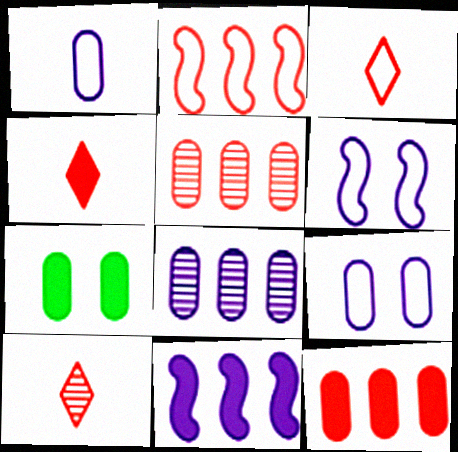[[1, 5, 7], 
[3, 4, 10], 
[4, 7, 11]]